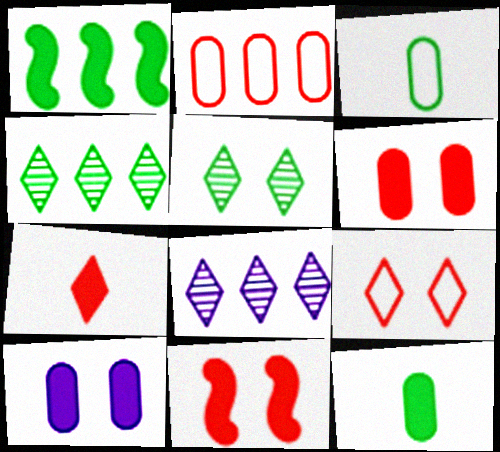[[1, 2, 8], 
[1, 3, 5], 
[1, 7, 10], 
[3, 8, 11]]